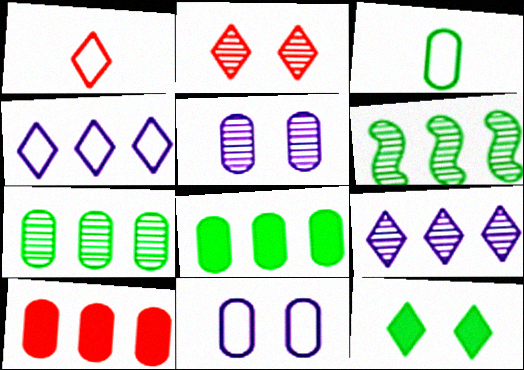[[1, 9, 12], 
[3, 5, 10], 
[3, 6, 12], 
[4, 6, 10]]